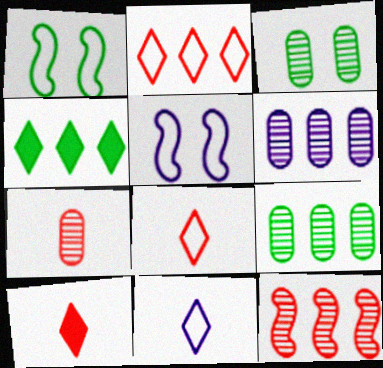[[1, 6, 10], 
[3, 6, 7], 
[4, 5, 7], 
[5, 9, 10]]